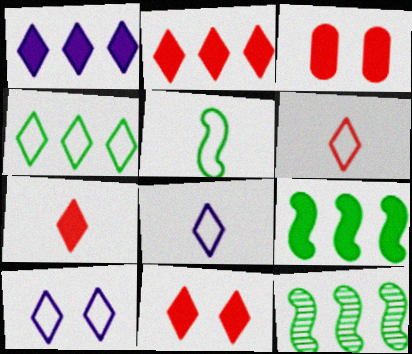[[2, 7, 11], 
[3, 8, 12], 
[4, 6, 10]]